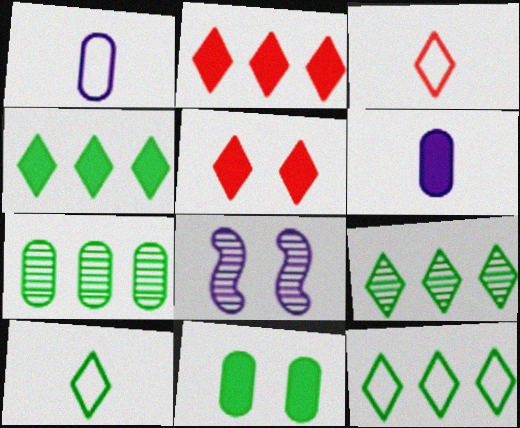[[4, 9, 12]]